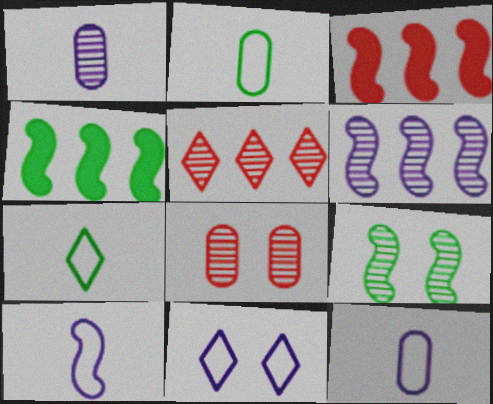[[1, 5, 9], 
[3, 9, 10]]